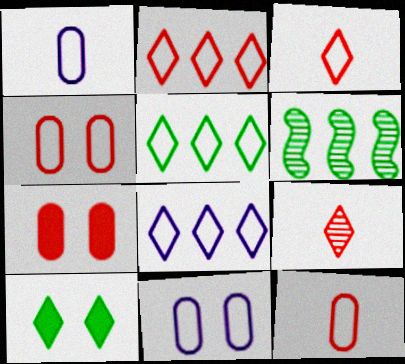[[2, 5, 8], 
[8, 9, 10]]